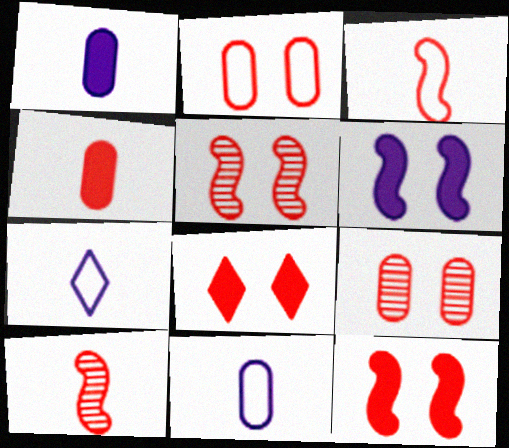[[2, 5, 8]]